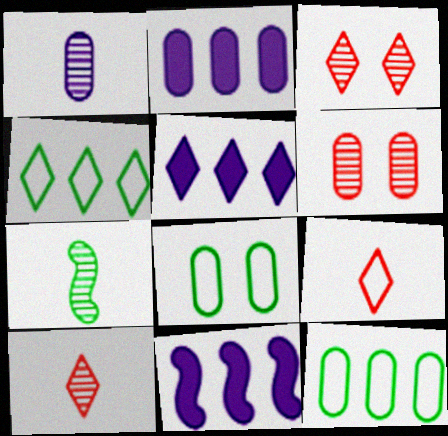[[1, 7, 10], 
[2, 5, 11], 
[8, 10, 11]]